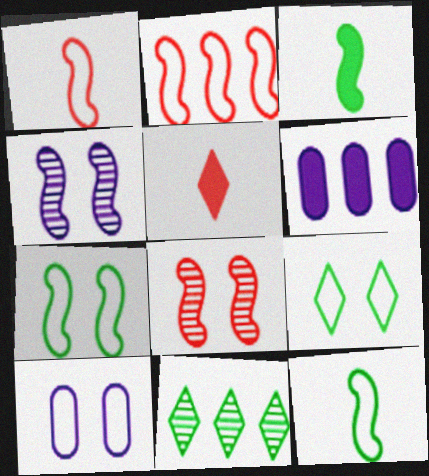[[2, 3, 4], 
[2, 6, 11]]